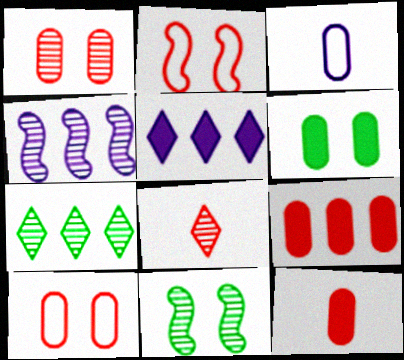[[2, 8, 9]]